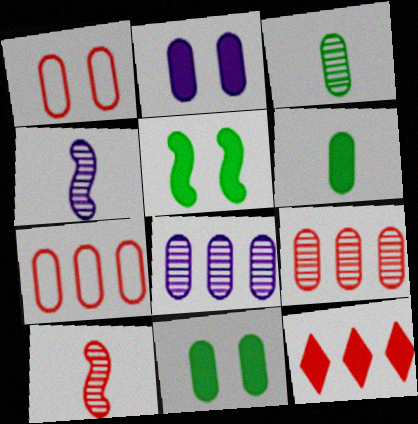[[1, 6, 8], 
[1, 10, 12], 
[2, 3, 7]]